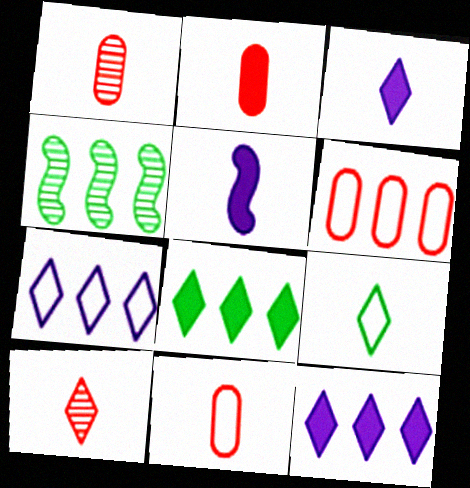[[1, 2, 11], 
[1, 5, 9], 
[3, 9, 10], 
[4, 6, 12]]